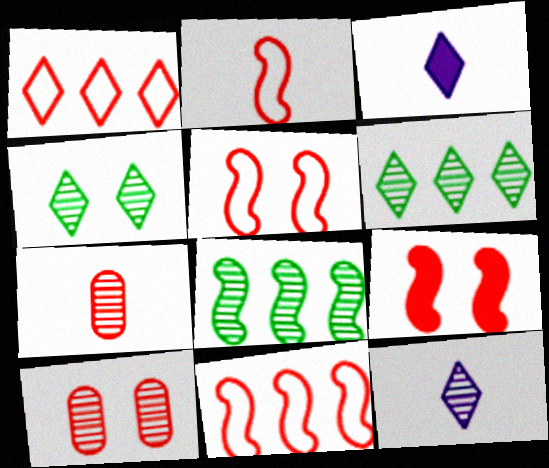[[1, 3, 4], 
[1, 7, 9], 
[2, 5, 11], 
[8, 10, 12]]